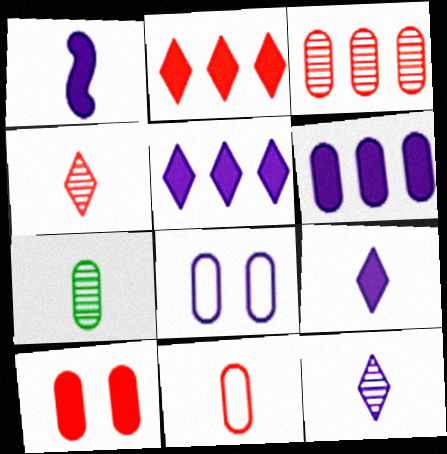[[3, 10, 11]]